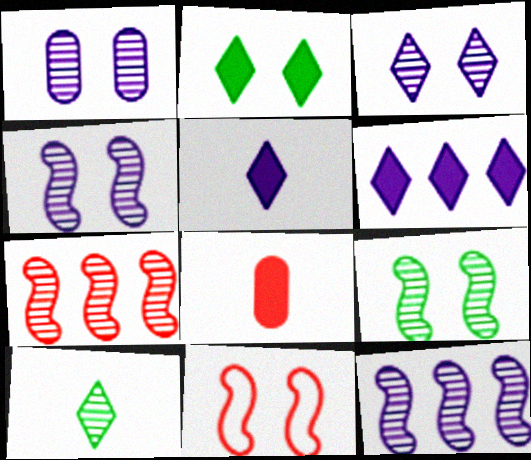[[1, 2, 11], 
[1, 3, 4], 
[1, 7, 10]]